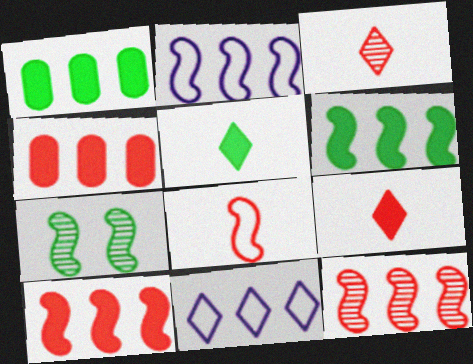[[1, 11, 12], 
[2, 6, 12]]